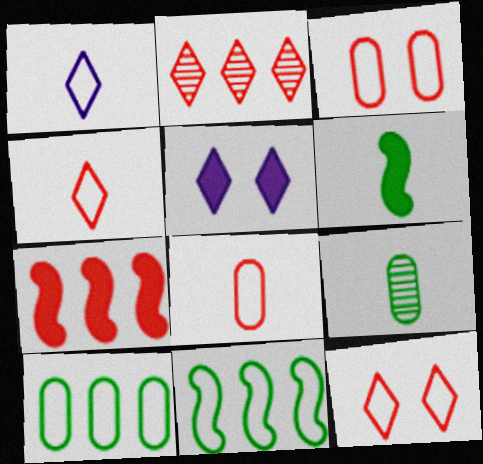[[1, 3, 11]]